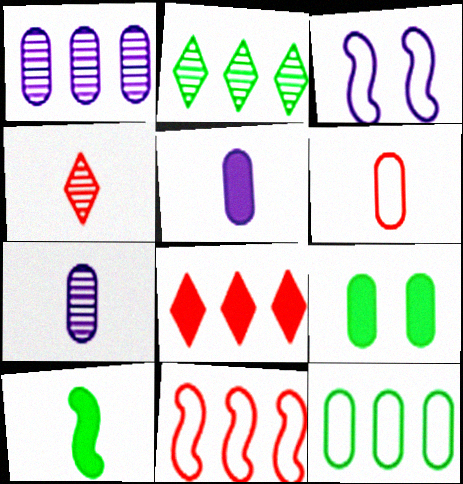[[1, 6, 9]]